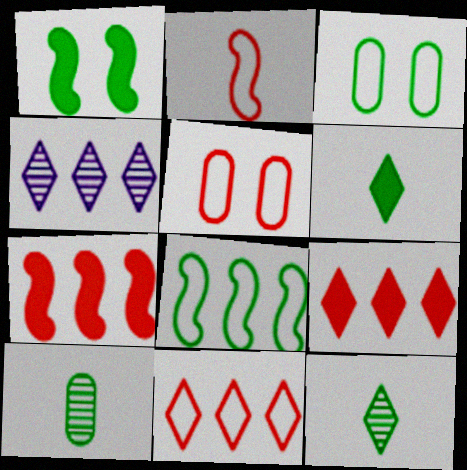[[2, 5, 11]]